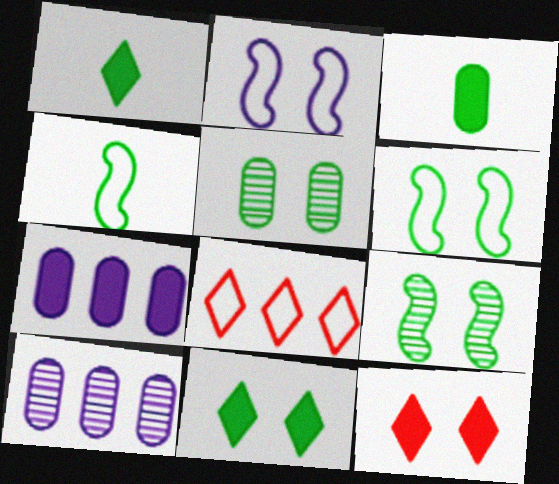[[2, 5, 12], 
[4, 10, 12], 
[5, 6, 11]]